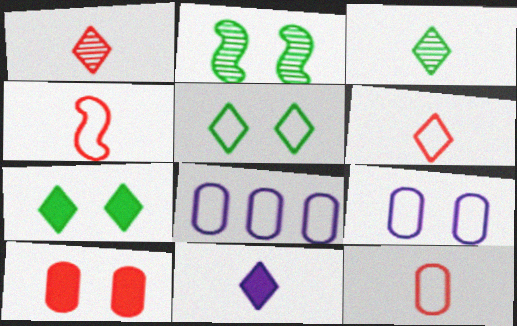[[3, 6, 11], 
[4, 5, 8], 
[4, 6, 12]]